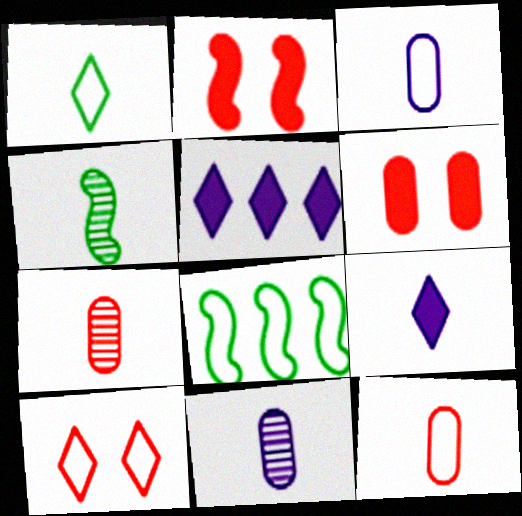[[3, 8, 10], 
[4, 9, 12]]